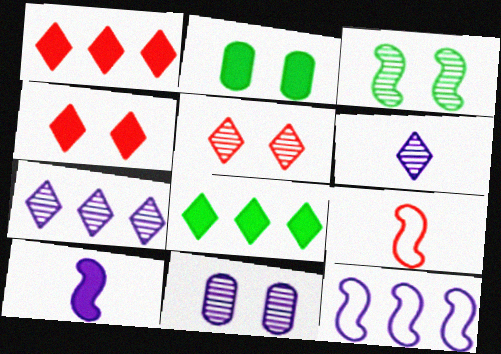[[1, 2, 10], 
[2, 7, 9], 
[3, 5, 11], 
[8, 9, 11]]